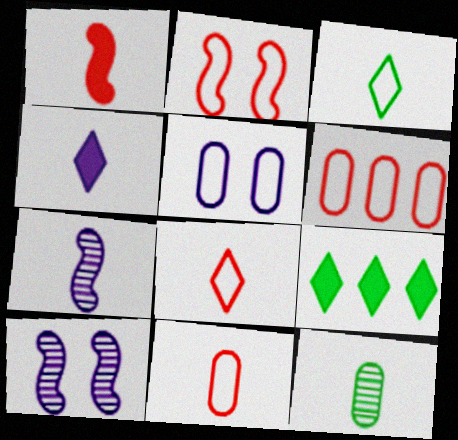[[2, 6, 8], 
[9, 10, 11]]